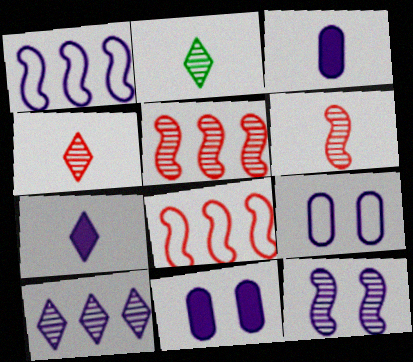[[2, 8, 11]]